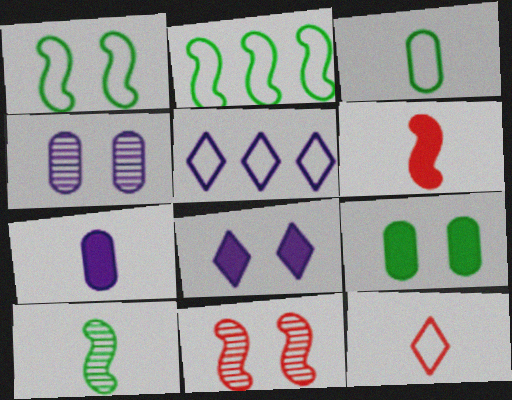[[7, 10, 12]]